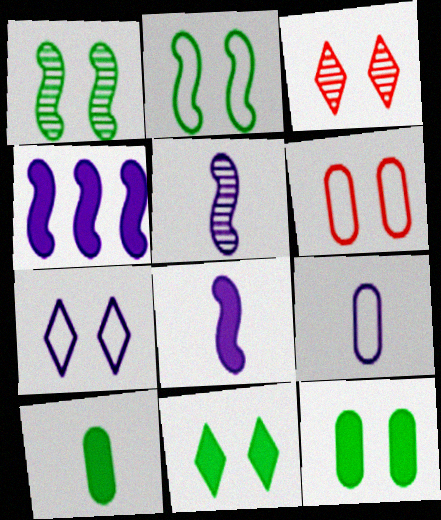[[2, 6, 7], 
[3, 7, 11]]